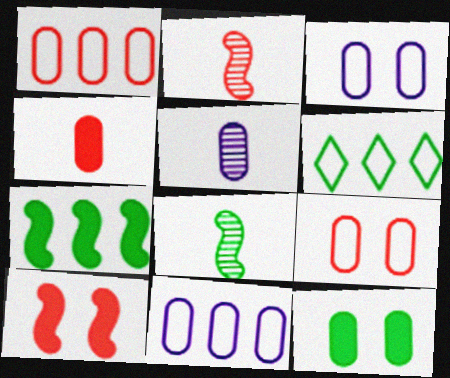[[1, 5, 12], 
[5, 6, 10], 
[6, 8, 12]]